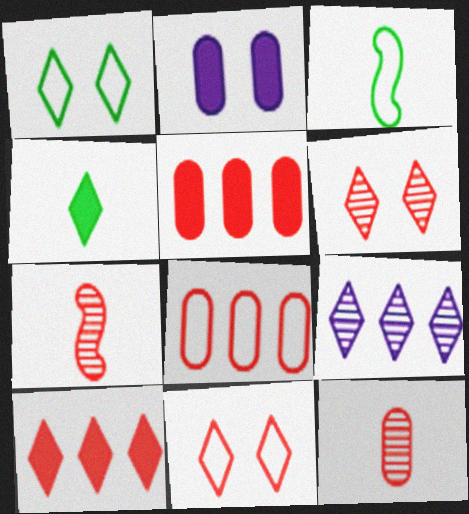[[4, 9, 11], 
[5, 7, 11]]